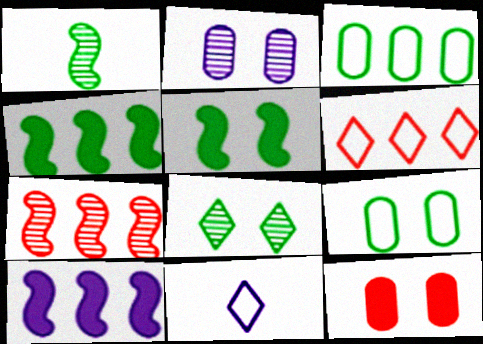[[2, 9, 12], 
[2, 10, 11], 
[5, 8, 9]]